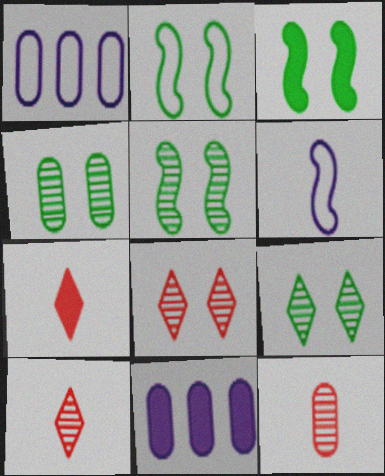[[1, 3, 10], 
[1, 5, 7], 
[2, 3, 5], 
[2, 10, 11], 
[3, 7, 11], 
[4, 5, 9]]